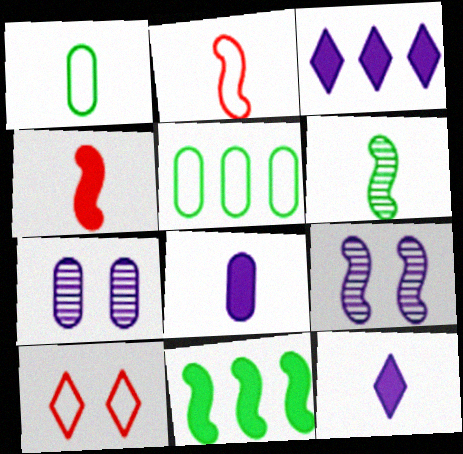[[2, 9, 11]]